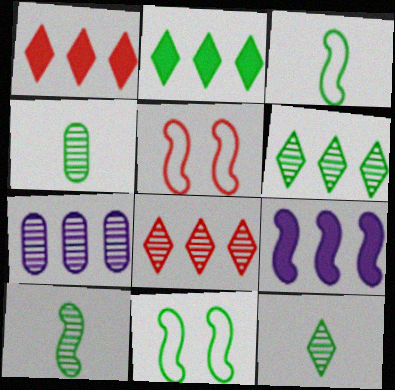[[2, 4, 11], 
[4, 10, 12], 
[5, 9, 10]]